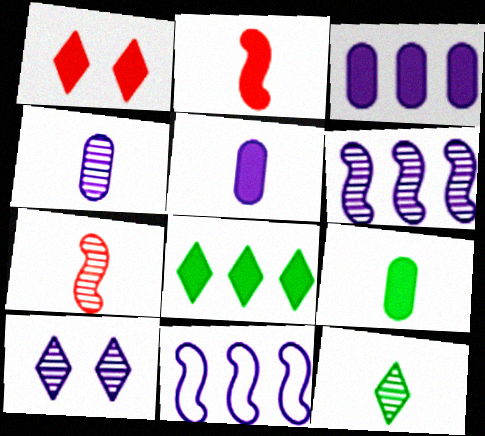[[4, 6, 10], 
[4, 7, 12], 
[5, 10, 11]]